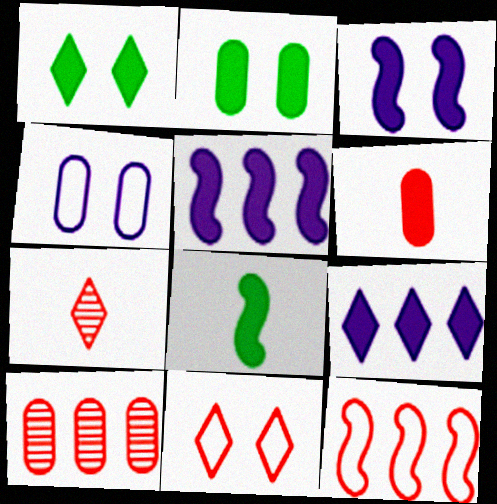[[1, 5, 6]]